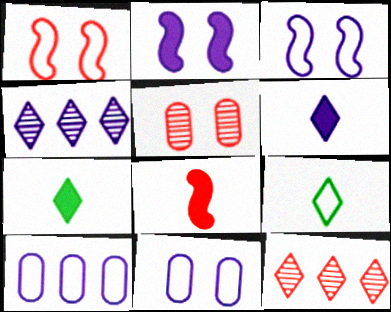[[1, 9, 10]]